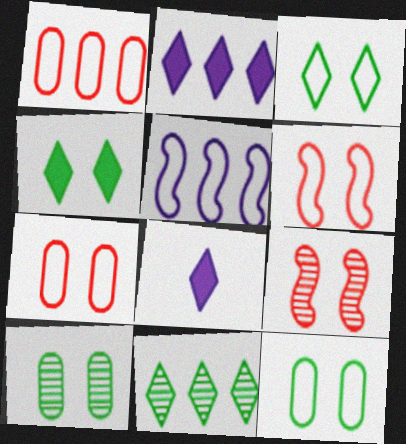[]